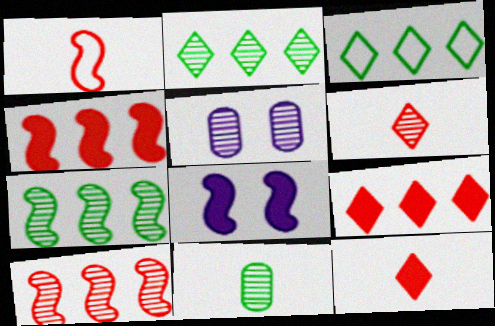[[1, 7, 8], 
[5, 6, 7]]